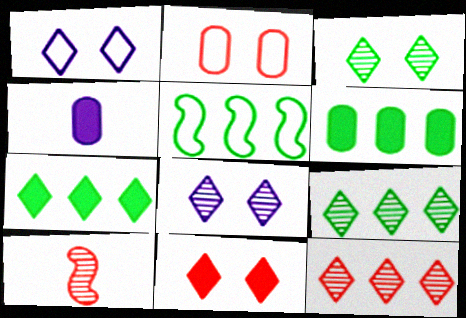[[1, 3, 11], 
[1, 6, 10], 
[5, 6, 9]]